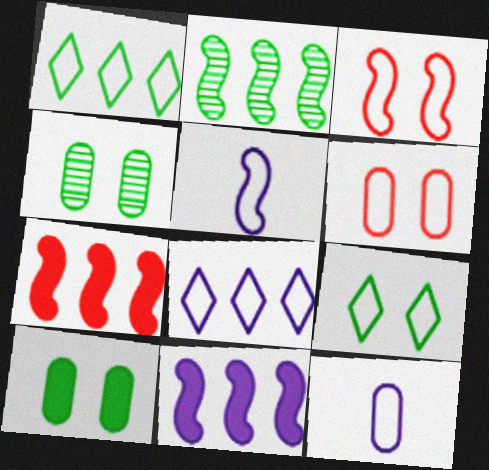[[1, 3, 12], 
[1, 5, 6]]